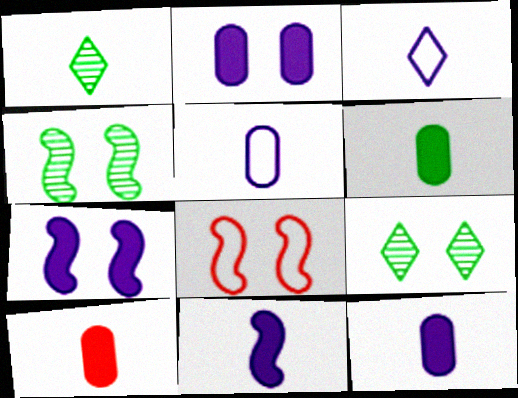[[2, 8, 9], 
[4, 7, 8], 
[6, 10, 12]]